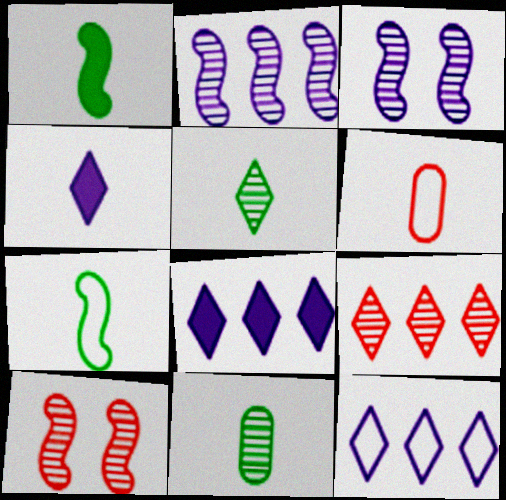[[3, 9, 11]]